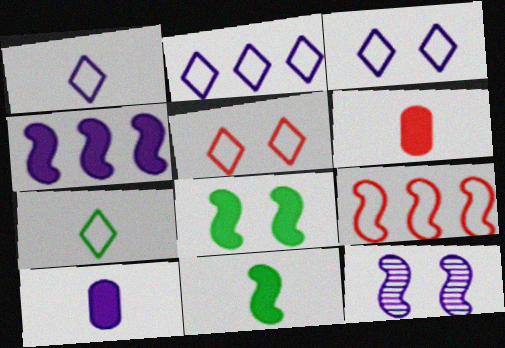[[1, 2, 3], 
[2, 5, 7], 
[2, 10, 12], 
[9, 11, 12]]